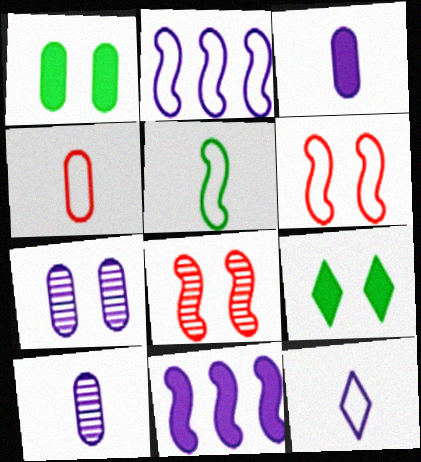[[2, 5, 6], 
[4, 5, 12], 
[5, 8, 11], 
[6, 7, 9], 
[7, 11, 12]]